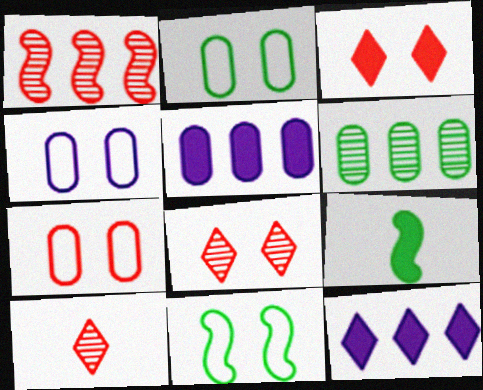[[2, 4, 7], 
[3, 5, 9], 
[5, 10, 11]]